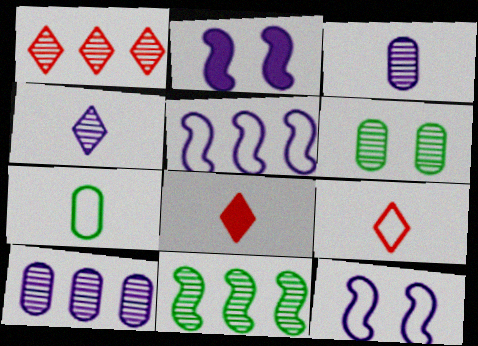[[1, 2, 7], 
[1, 10, 11], 
[5, 6, 8]]